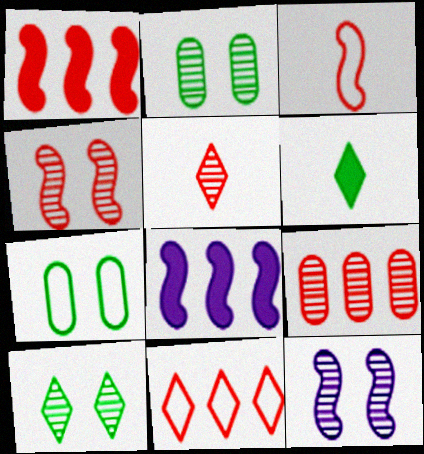[[1, 3, 4], 
[1, 9, 11], 
[4, 5, 9], 
[5, 7, 8]]